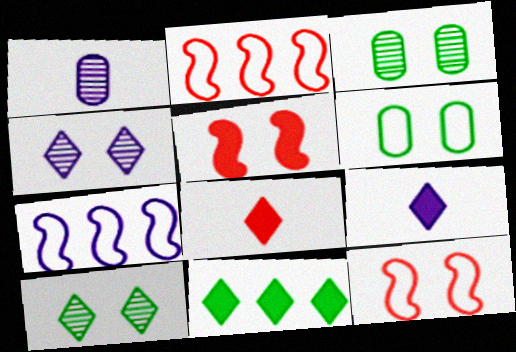[[1, 11, 12], 
[2, 3, 9], 
[3, 7, 8], 
[4, 5, 6]]